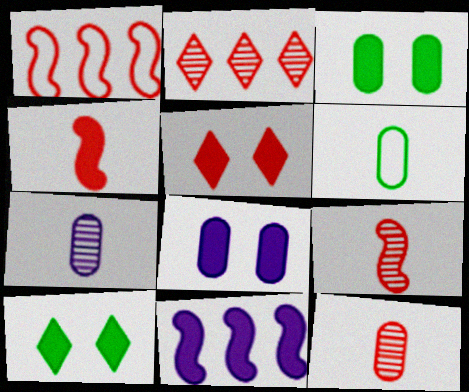[[1, 5, 12], 
[1, 7, 10]]